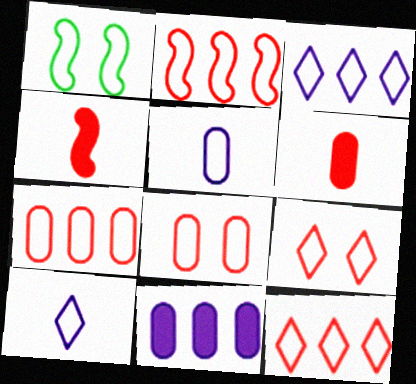[[1, 5, 12], 
[1, 7, 10], 
[2, 7, 12]]